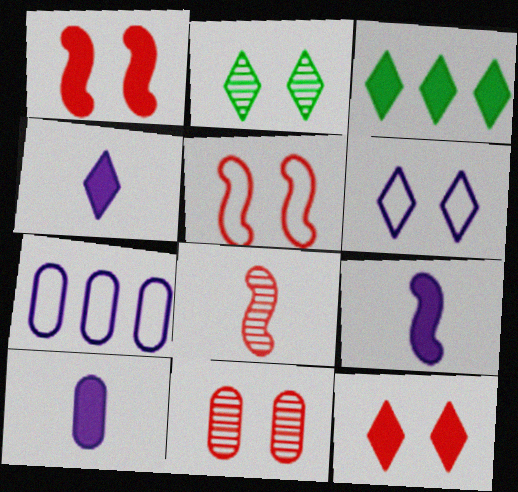[[1, 3, 10], 
[2, 6, 12], 
[3, 4, 12], 
[4, 9, 10], 
[5, 11, 12]]